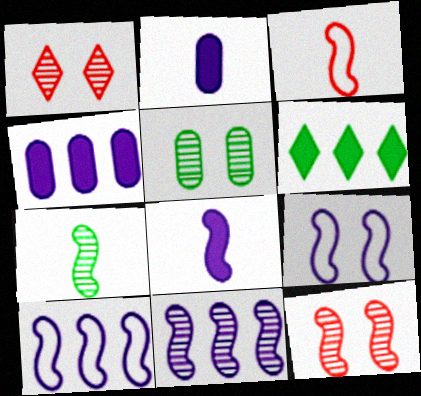[[3, 7, 8], 
[7, 11, 12], 
[8, 9, 11]]